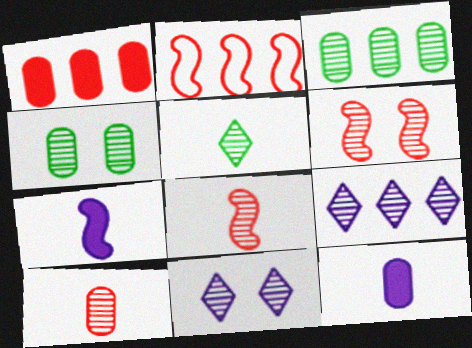[[3, 8, 11], 
[4, 6, 11], 
[4, 8, 9]]